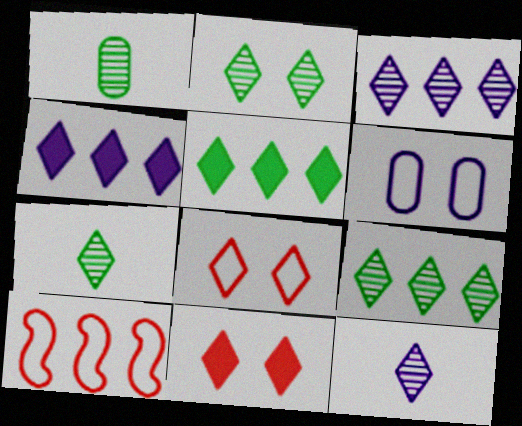[[2, 7, 9], 
[4, 7, 8], 
[5, 8, 12]]